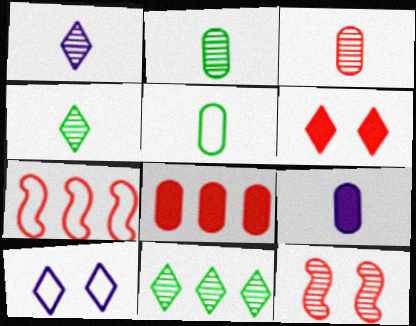[[3, 5, 9], 
[3, 6, 7], 
[5, 7, 10]]